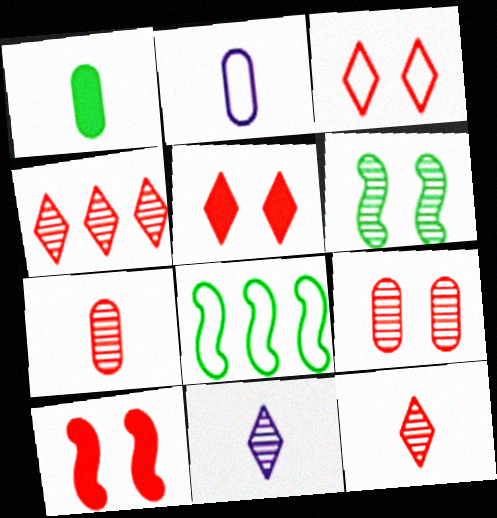[[1, 2, 7], 
[2, 3, 8], 
[3, 9, 10]]